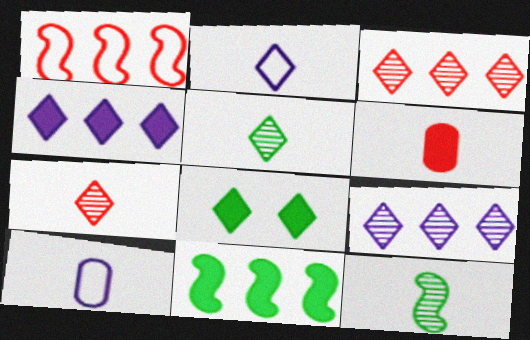[[2, 3, 8], 
[2, 6, 12]]